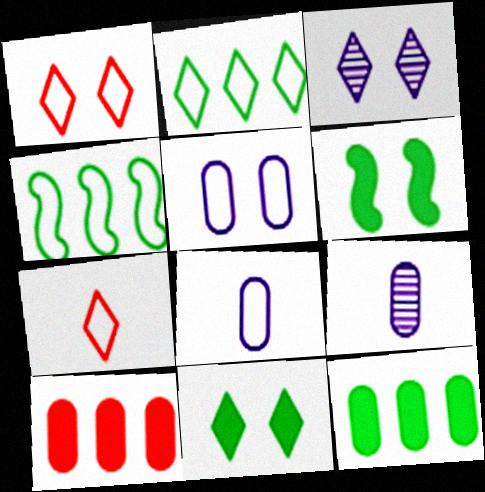[[1, 3, 11], 
[1, 4, 8], 
[4, 5, 7]]